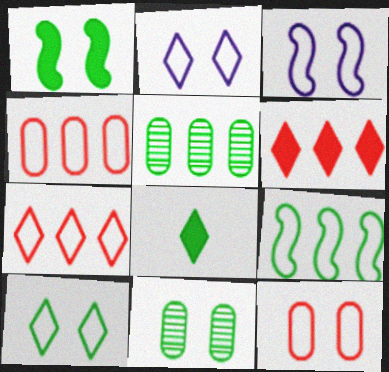[[1, 10, 11], 
[3, 10, 12], 
[8, 9, 11]]